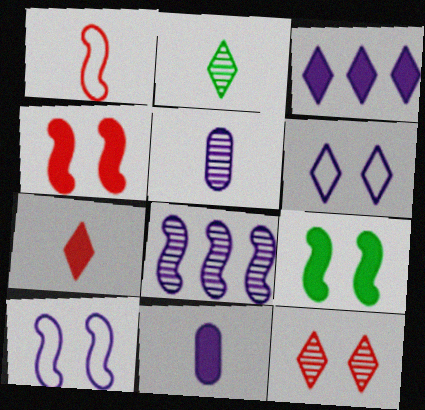[[1, 2, 11], 
[1, 8, 9], 
[3, 5, 10], 
[6, 8, 11]]